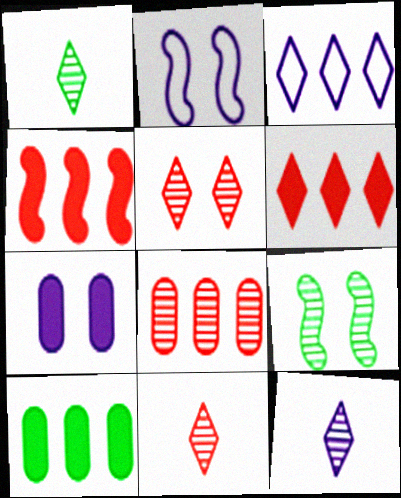[[1, 11, 12], 
[2, 10, 11], 
[8, 9, 12]]